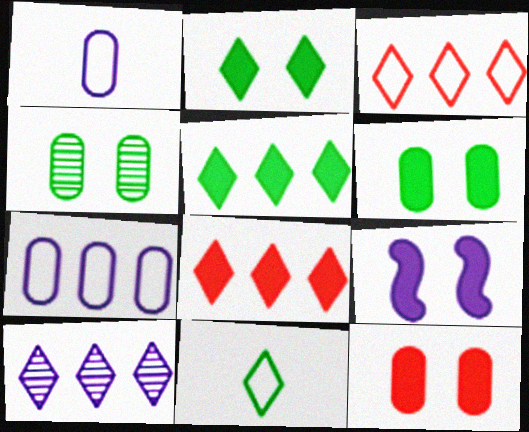[[1, 9, 10], 
[2, 9, 12], 
[3, 5, 10]]